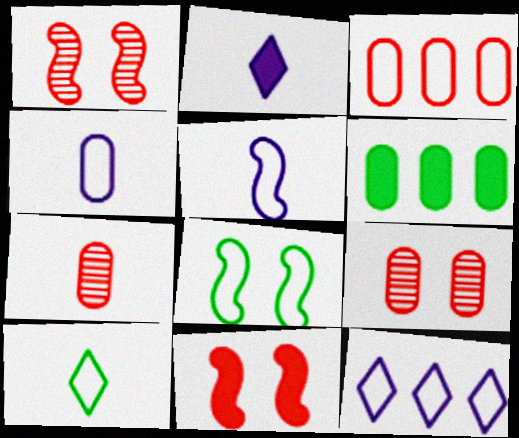[[2, 6, 11], 
[4, 6, 9]]